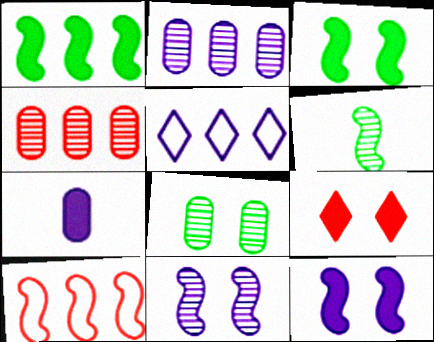[[1, 4, 5], 
[1, 7, 9], 
[5, 7, 11], 
[6, 10, 12]]